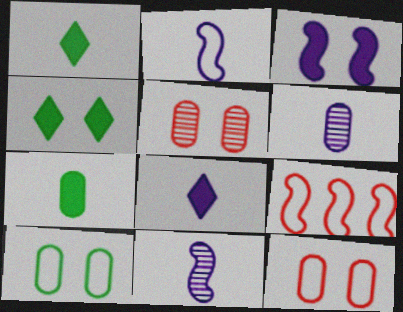[[2, 6, 8], 
[4, 6, 9]]